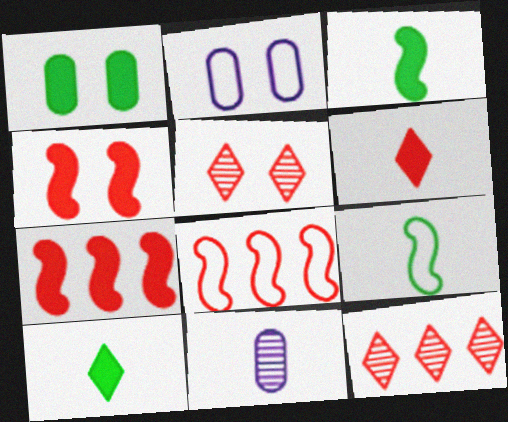[[2, 3, 12], 
[6, 9, 11]]